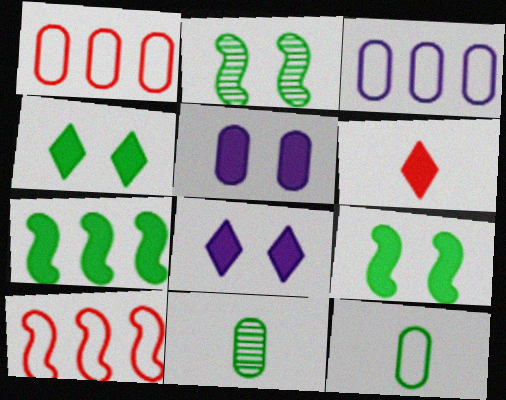[[1, 5, 11], 
[2, 3, 6], 
[5, 6, 7], 
[8, 10, 11]]